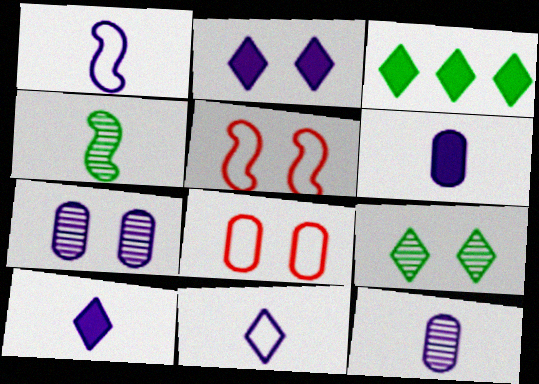[[1, 10, 12], 
[3, 5, 12]]